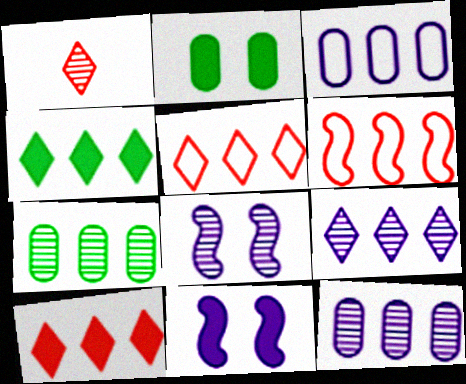[[1, 7, 8], 
[4, 5, 9], 
[4, 6, 12]]